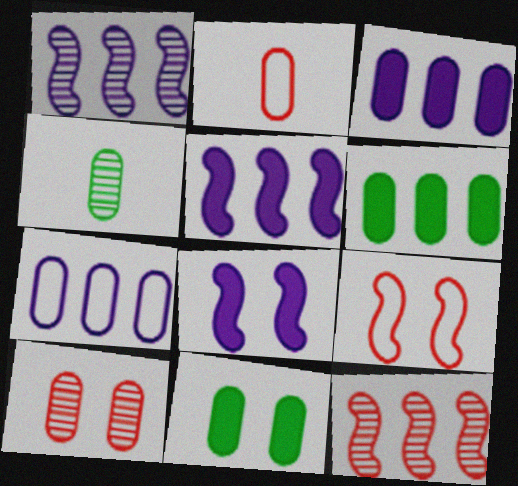[]